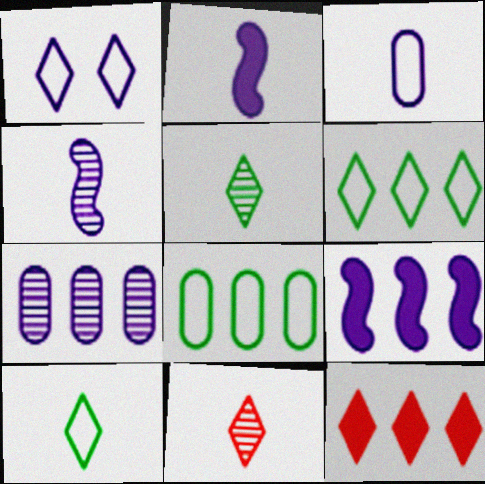[[1, 2, 7], 
[1, 5, 12]]